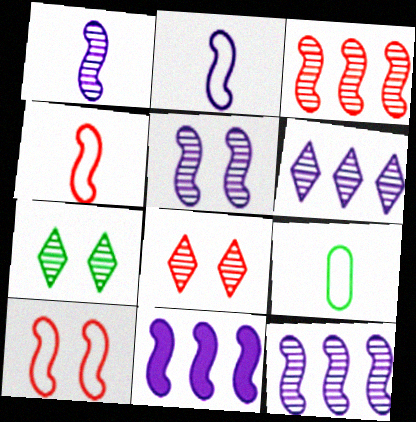[[1, 5, 12], 
[2, 5, 11], 
[8, 9, 11]]